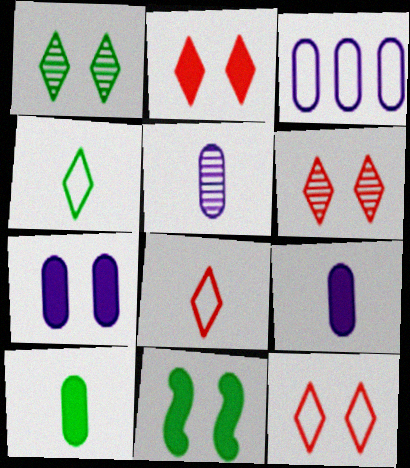[[2, 6, 12], 
[2, 7, 11], 
[3, 5, 7]]